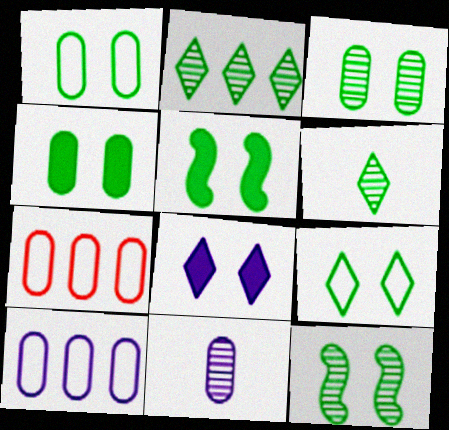[[1, 3, 4], 
[3, 5, 9], 
[4, 7, 11], 
[4, 9, 12]]